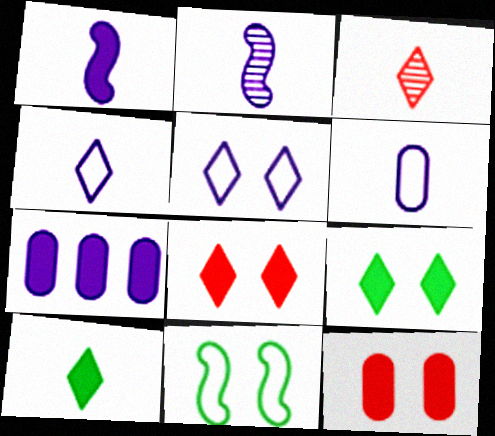[[2, 5, 7], 
[3, 4, 10], 
[3, 7, 11]]